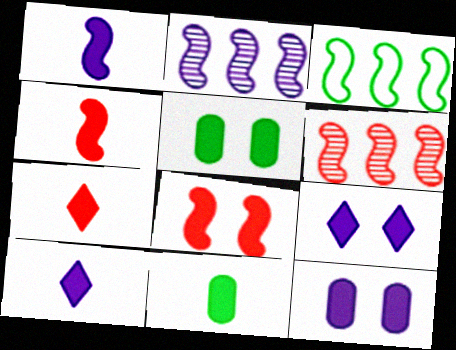[[1, 7, 11], 
[4, 10, 11], 
[5, 8, 9]]